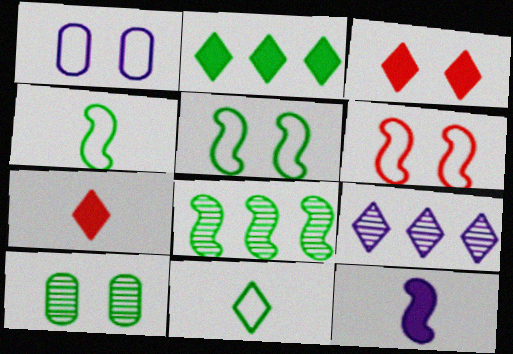[[1, 7, 8], 
[1, 9, 12], 
[2, 4, 10], 
[3, 9, 11], 
[6, 8, 12]]